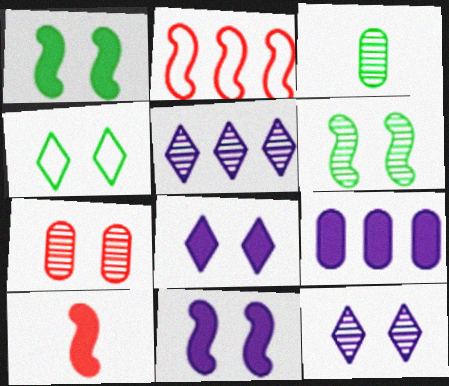[[2, 3, 8], 
[4, 7, 11], 
[6, 7, 12]]